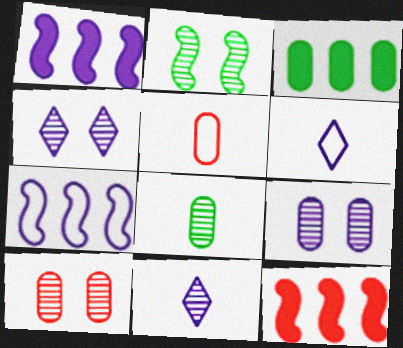[[1, 6, 9], 
[2, 4, 10], 
[3, 5, 9]]